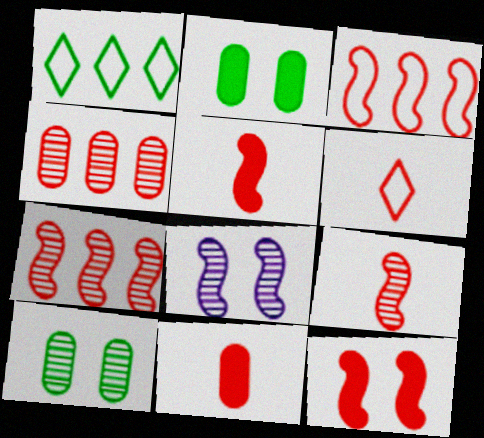[[1, 8, 11], 
[3, 9, 12], 
[4, 6, 12], 
[6, 9, 11]]